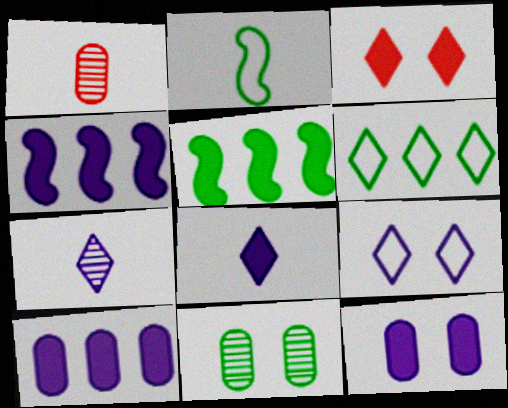[[1, 2, 8], 
[1, 5, 9], 
[3, 6, 7], 
[4, 8, 12]]